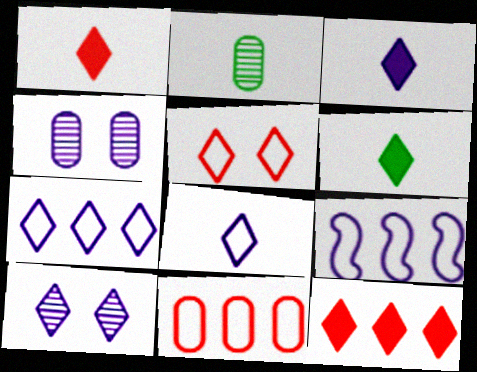[[1, 3, 6], 
[3, 4, 9], 
[3, 7, 10]]